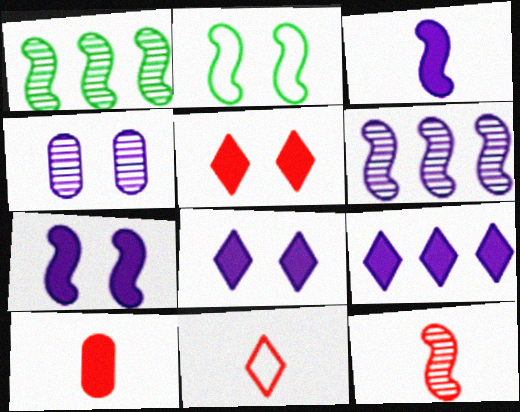[[2, 4, 5], 
[10, 11, 12]]